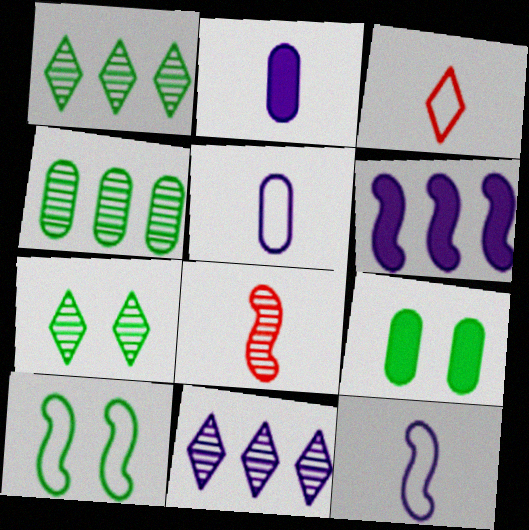[[6, 8, 10], 
[7, 9, 10]]